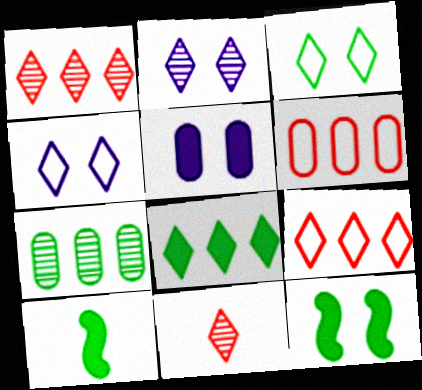[[2, 6, 10], 
[3, 7, 10], 
[4, 8, 11]]